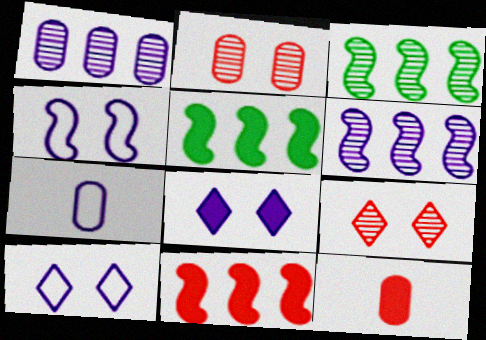[[3, 10, 12], 
[5, 7, 9], 
[5, 8, 12], 
[6, 7, 8]]